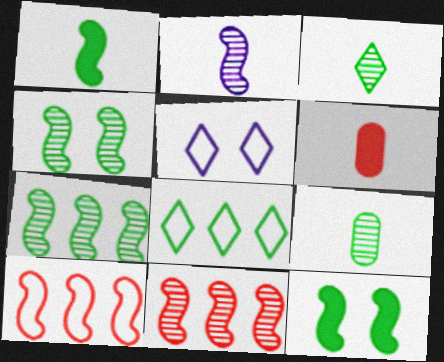[[2, 4, 11], 
[2, 10, 12], 
[5, 6, 7], 
[8, 9, 12]]